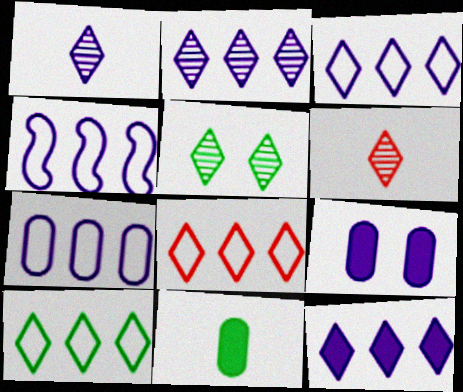[[1, 4, 9], 
[2, 3, 12], 
[2, 5, 6], 
[3, 4, 7], 
[3, 8, 10]]